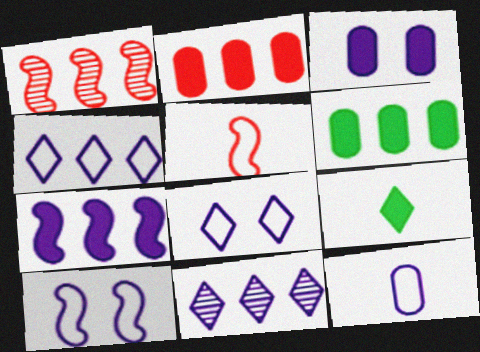[[1, 4, 6], 
[4, 10, 12]]